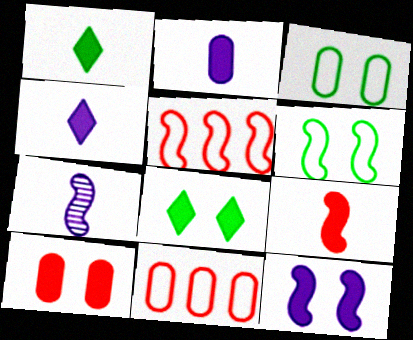[[1, 2, 9], 
[7, 8, 11], 
[8, 10, 12]]